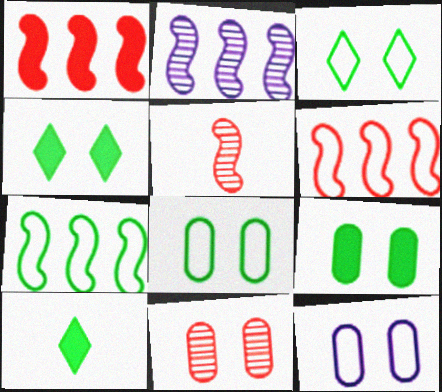[[1, 2, 7], 
[9, 11, 12]]